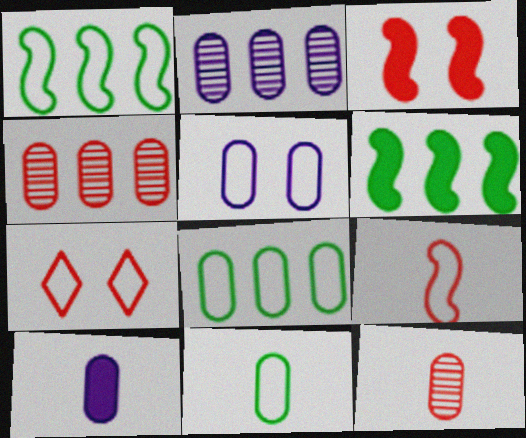[[2, 5, 10], 
[10, 11, 12]]